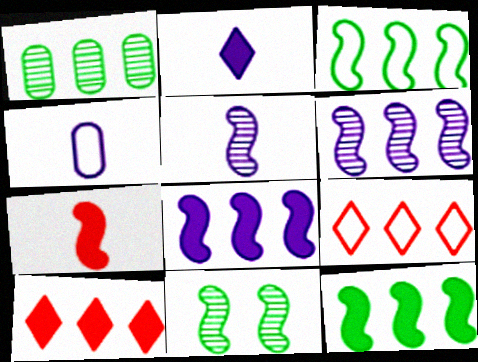[[1, 8, 9], 
[2, 4, 5], 
[4, 10, 11]]